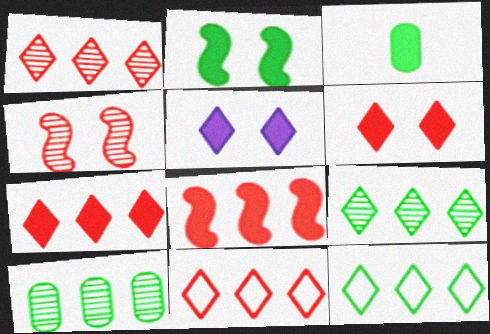[[1, 7, 11], 
[3, 5, 8]]